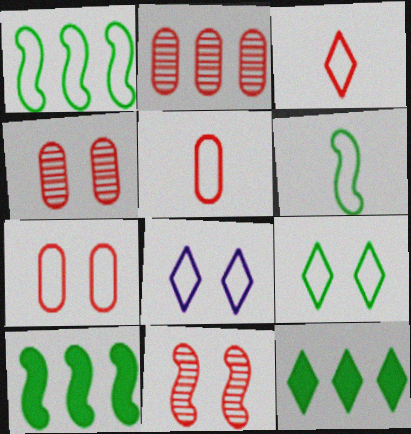[[1, 5, 8]]